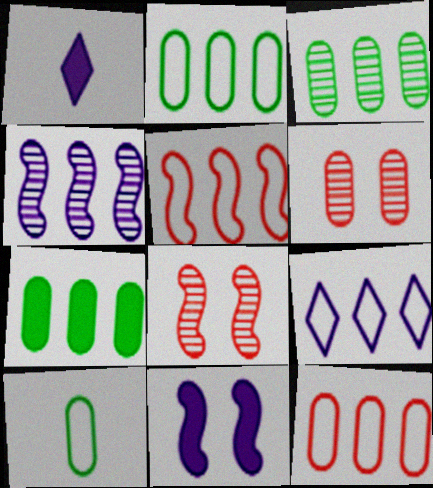[[1, 2, 8], 
[2, 3, 7], 
[2, 5, 9]]